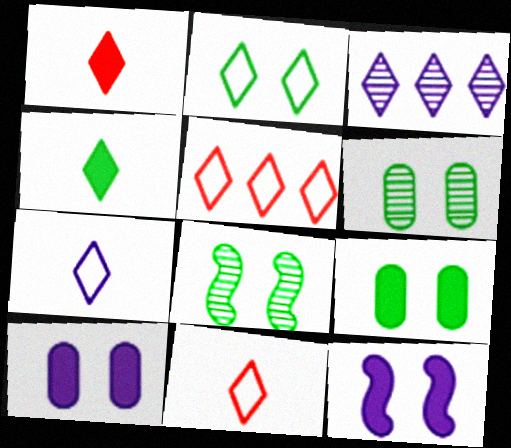[[1, 2, 3], 
[2, 5, 7], 
[2, 8, 9]]